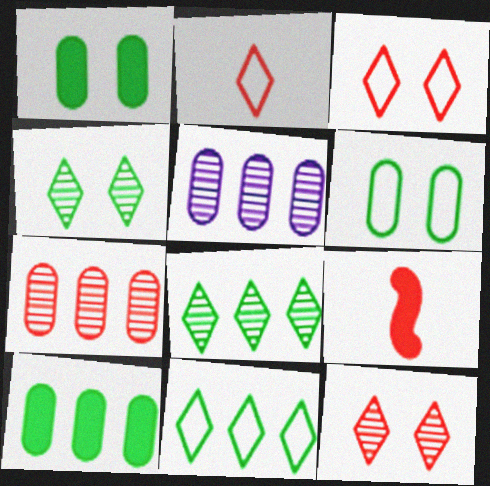[[3, 7, 9]]